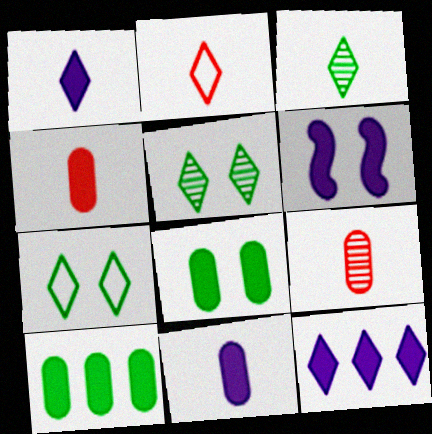[[1, 2, 3], 
[2, 5, 12], 
[6, 11, 12]]